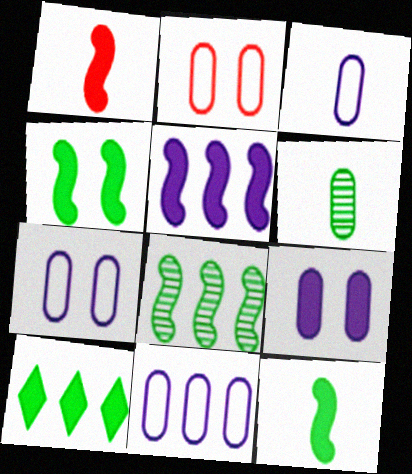[[1, 4, 5], 
[1, 9, 10], 
[3, 7, 11]]